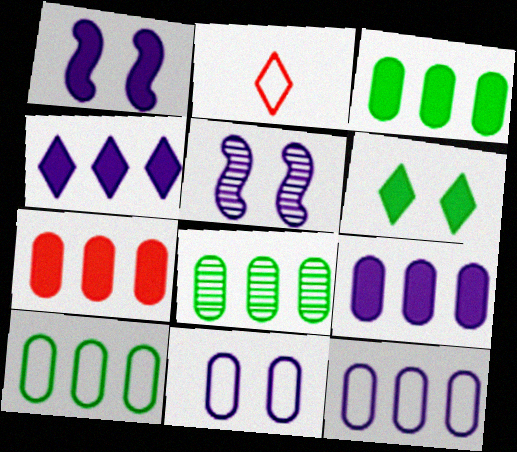[[1, 2, 8], 
[2, 3, 5], 
[3, 7, 9], 
[3, 8, 10], 
[7, 8, 12]]